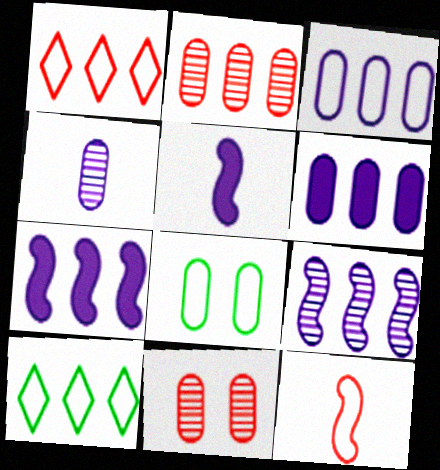[[2, 7, 10], 
[5, 10, 11]]